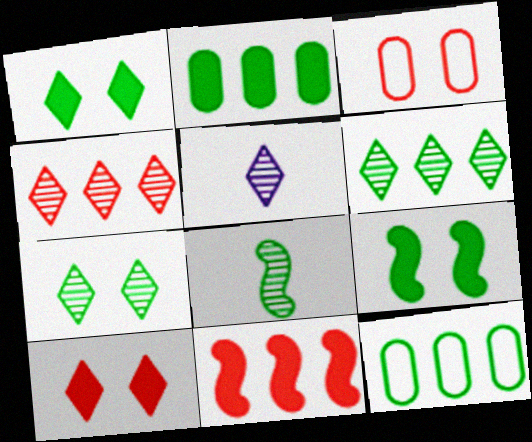[[1, 8, 12], 
[4, 5, 7]]